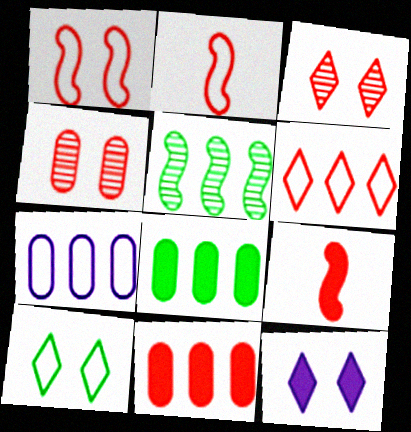[[2, 3, 11], 
[2, 7, 10], 
[3, 10, 12], 
[4, 6, 9], 
[8, 9, 12]]